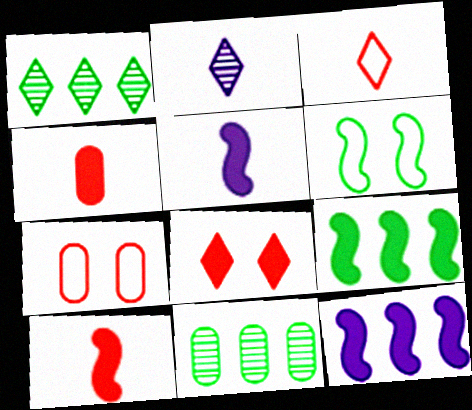[[1, 5, 7], 
[2, 7, 9]]